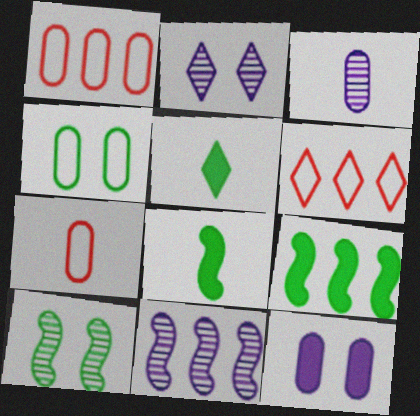[[1, 2, 8], 
[2, 3, 11], 
[2, 5, 6], 
[2, 7, 9]]